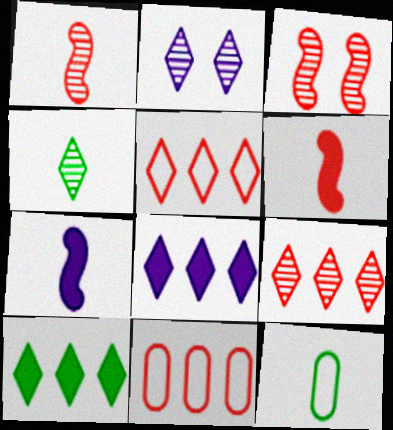[[2, 4, 9], 
[3, 8, 12]]